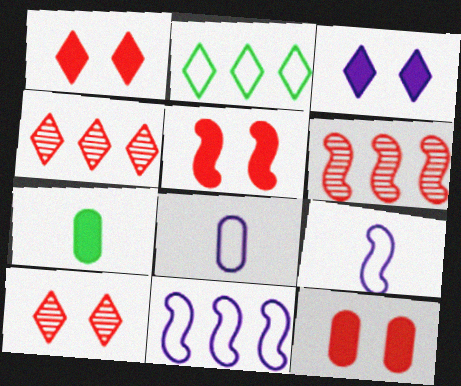[[1, 5, 12], 
[7, 10, 11]]